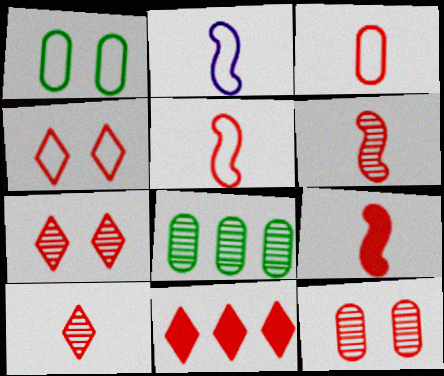[[3, 9, 10], 
[4, 10, 11], 
[5, 6, 9], 
[5, 11, 12]]